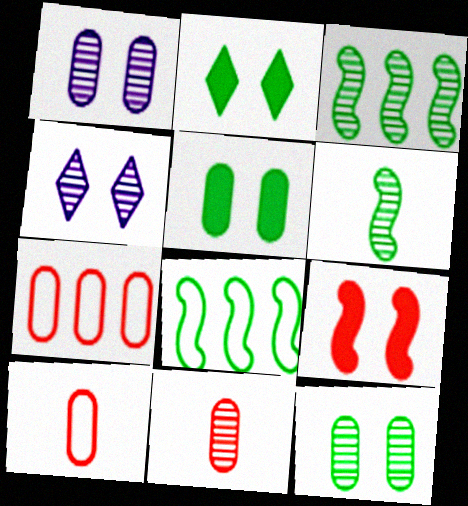[[3, 4, 11]]